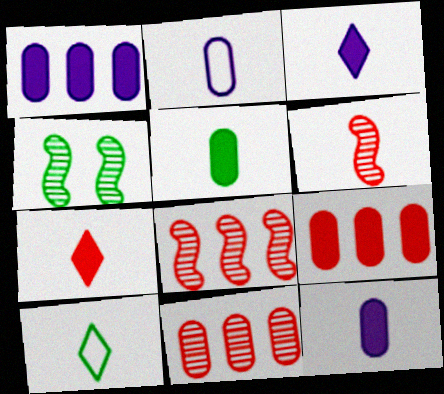[[6, 10, 12]]